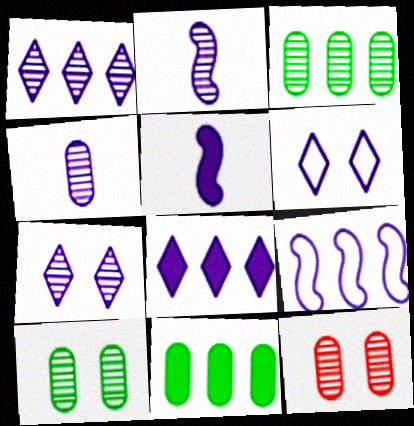[[3, 4, 12]]